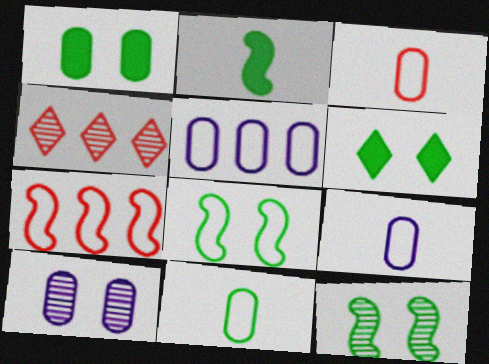[[3, 9, 11]]